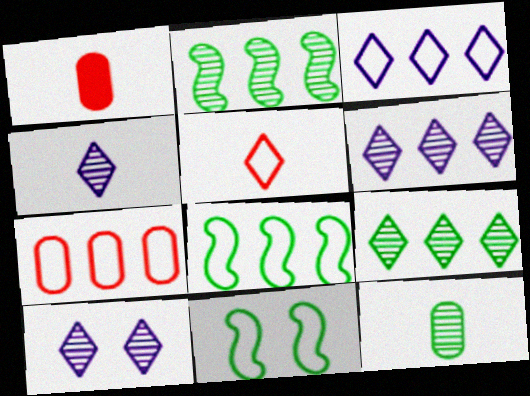[[1, 6, 11], 
[1, 8, 10], 
[3, 7, 8], 
[4, 6, 10]]